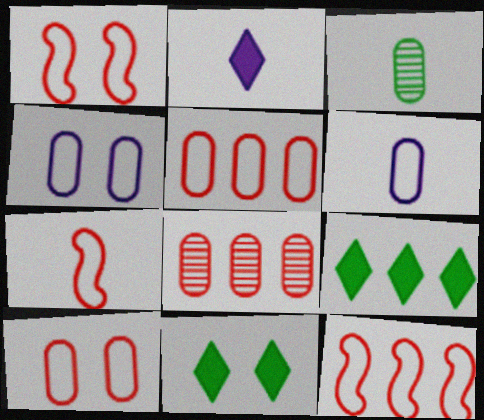[[1, 7, 12], 
[2, 3, 7]]